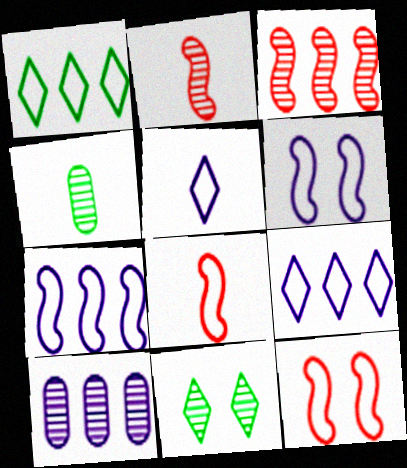[[2, 10, 11]]